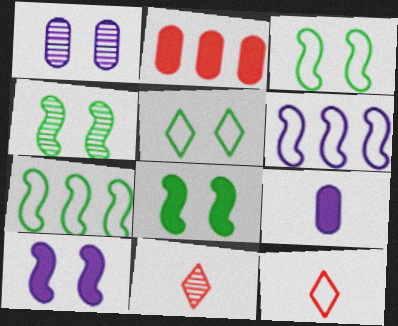[[3, 4, 8]]